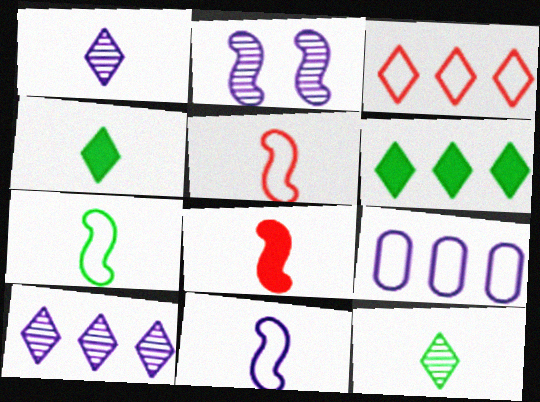[[3, 6, 10], 
[5, 7, 11]]